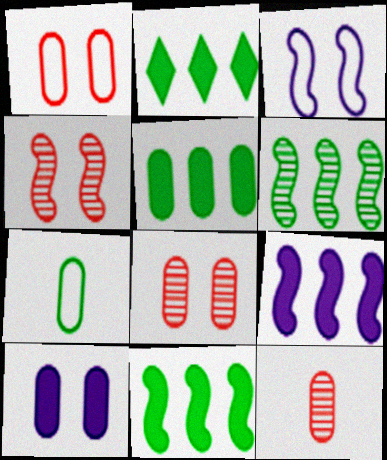[[2, 3, 12], 
[2, 5, 11]]